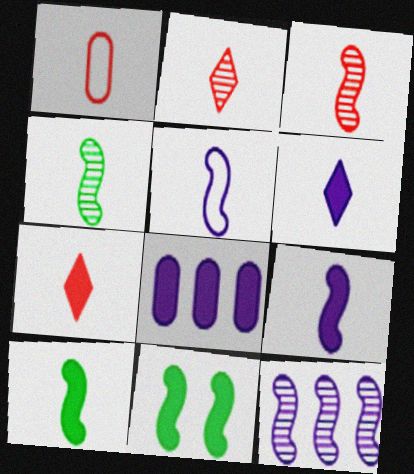[[1, 3, 7], 
[1, 4, 6], 
[3, 5, 10], 
[7, 8, 11]]